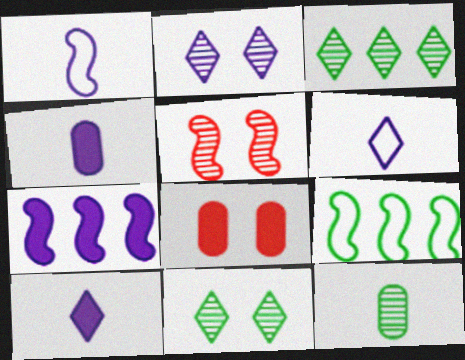[[1, 3, 8]]